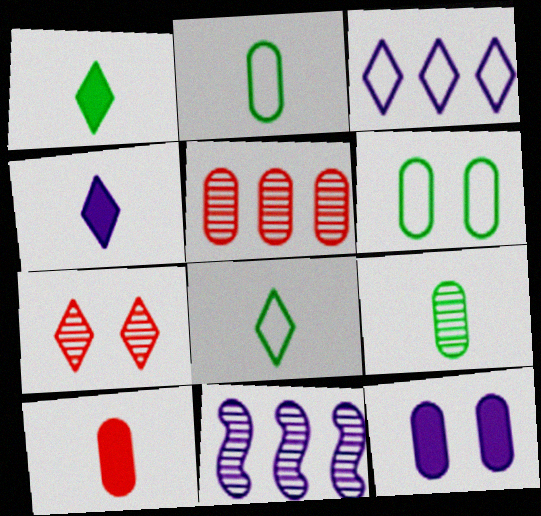[[1, 3, 7], 
[2, 5, 12], 
[7, 9, 11]]